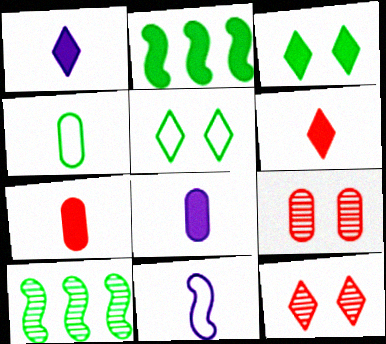[[3, 4, 10]]